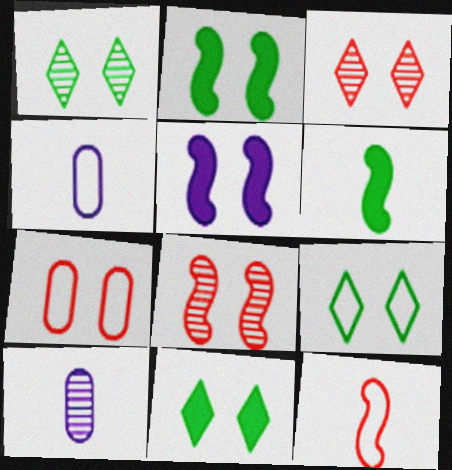[[1, 5, 7], 
[1, 9, 11]]